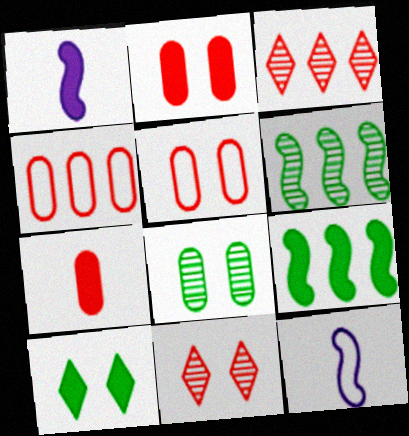[]